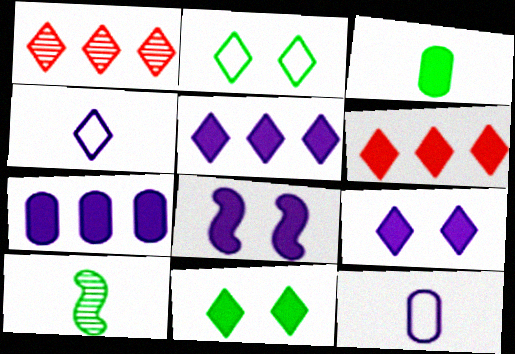[[1, 4, 11], 
[3, 6, 8]]